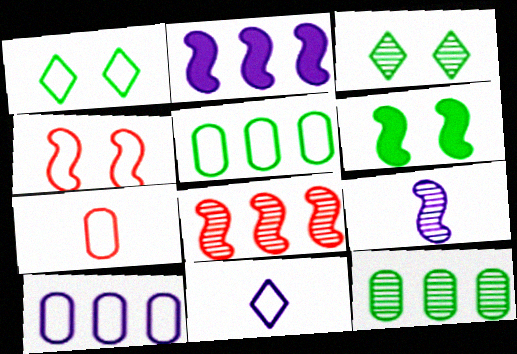[[2, 3, 7], 
[4, 5, 11]]